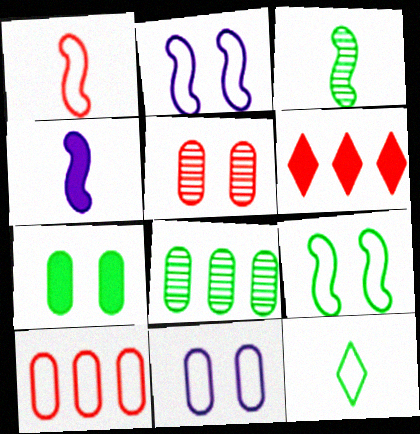[[1, 3, 4], 
[1, 5, 6], 
[2, 10, 12], 
[3, 6, 11], 
[4, 6, 7], 
[5, 7, 11]]